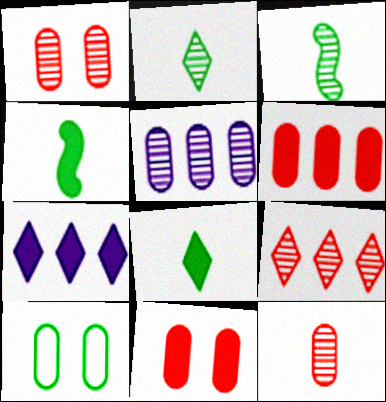[[4, 7, 11]]